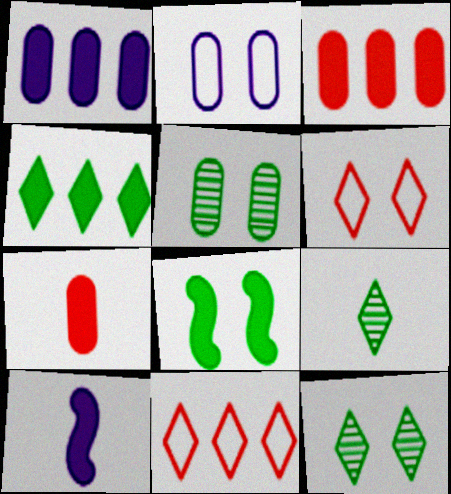[[5, 10, 11]]